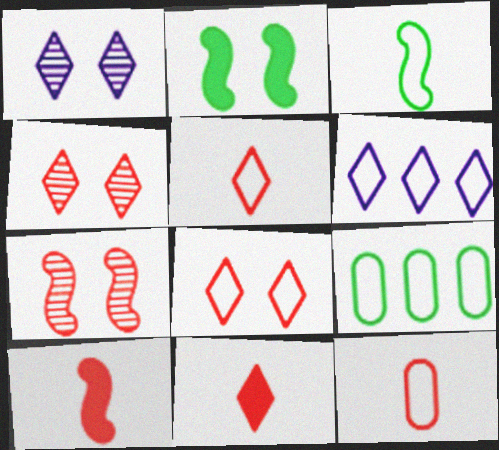[[1, 9, 10]]